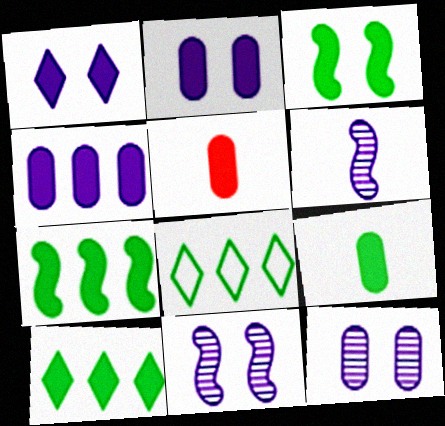[[1, 5, 7], 
[3, 9, 10], 
[5, 8, 11]]